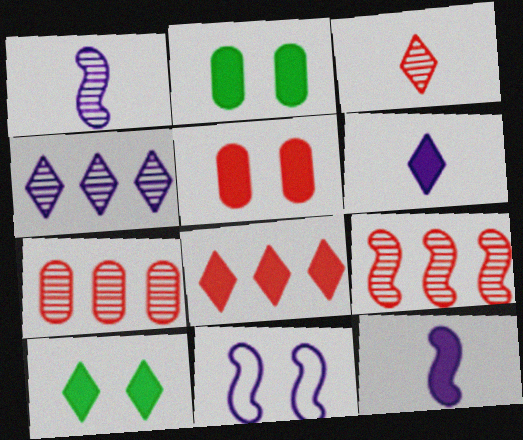[[2, 8, 12], 
[6, 8, 10]]